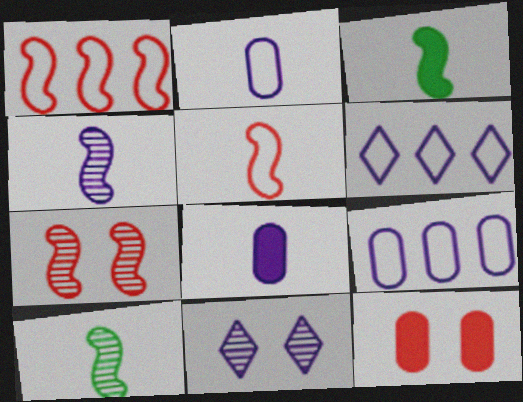[[3, 4, 5], 
[6, 10, 12]]